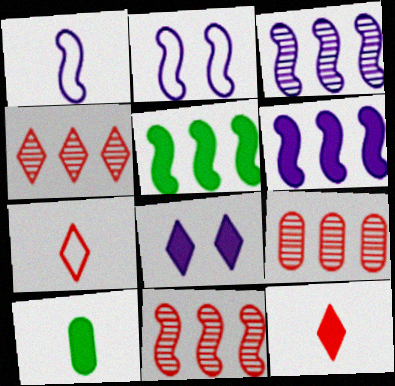[[2, 4, 10], 
[4, 9, 11]]